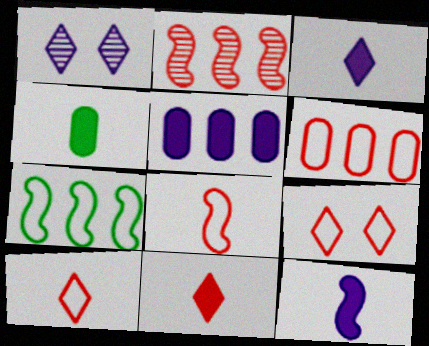[[4, 11, 12], 
[6, 8, 9]]